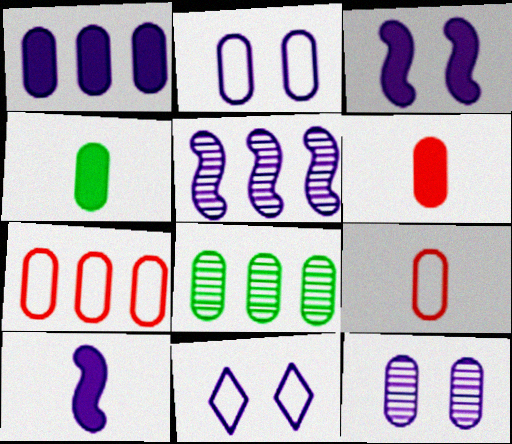[[1, 7, 8], 
[2, 6, 8], 
[3, 11, 12], 
[4, 7, 12]]